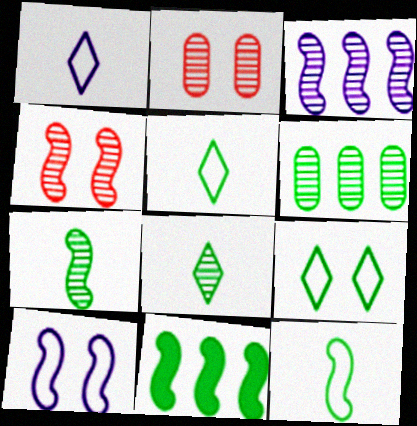[[1, 2, 11], 
[2, 3, 8], 
[3, 4, 7]]